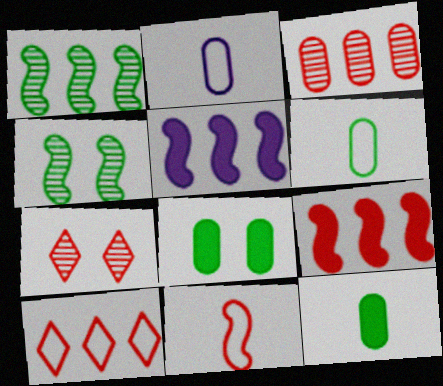[[2, 3, 8], 
[3, 9, 10], 
[4, 5, 11], 
[5, 6, 7]]